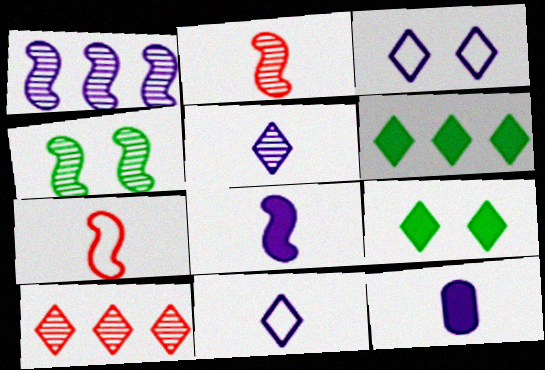[[1, 2, 4], 
[1, 3, 12], 
[9, 10, 11]]